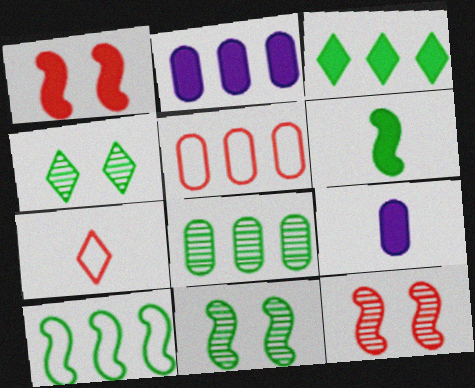[[1, 3, 9], 
[2, 5, 8], 
[2, 7, 11], 
[3, 8, 10], 
[6, 10, 11]]